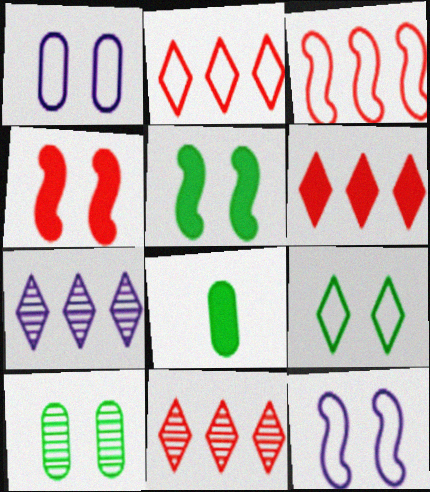[[2, 6, 11], 
[5, 9, 10], 
[8, 11, 12]]